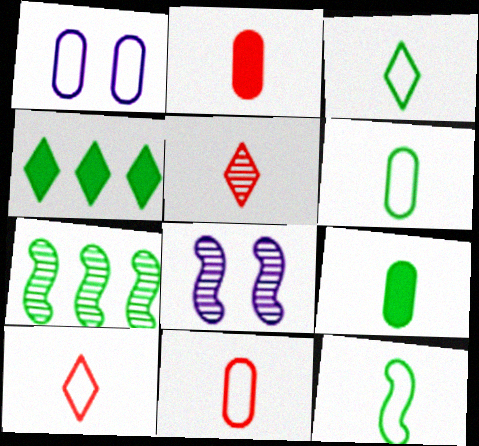[[3, 6, 12], 
[4, 8, 11]]